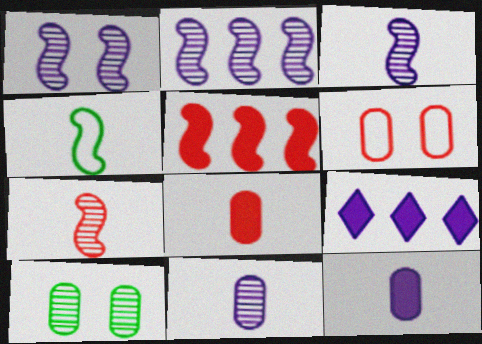[[1, 2, 3], 
[1, 4, 5]]